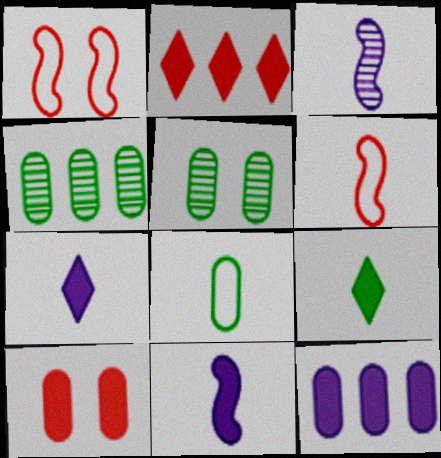[[1, 4, 7]]